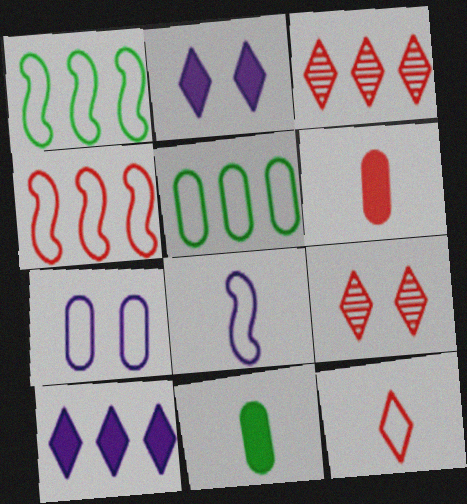[[1, 7, 12], 
[4, 6, 9]]